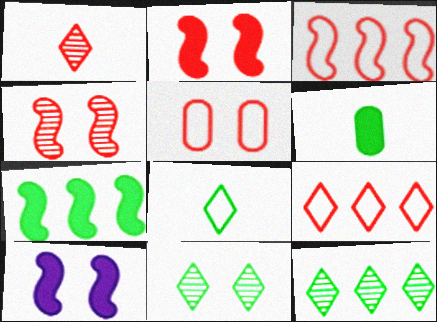[[5, 10, 11]]